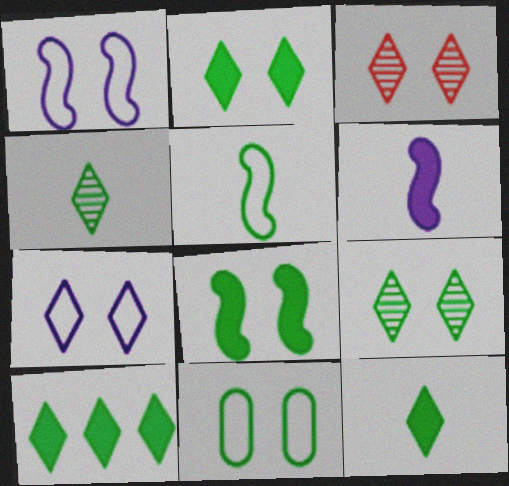[[2, 3, 7], 
[2, 10, 12], 
[8, 9, 11]]